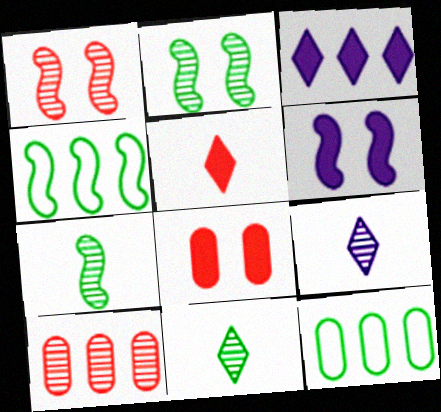[[2, 9, 10], 
[3, 4, 10], 
[4, 8, 9]]